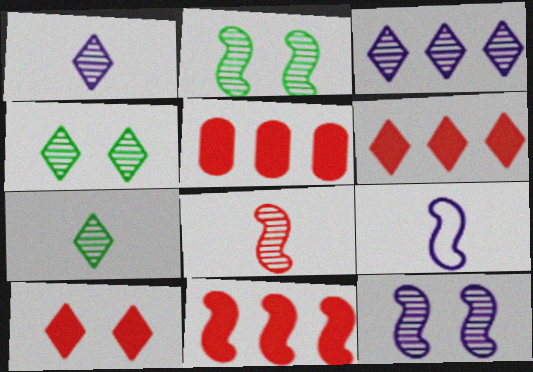[[2, 9, 11], 
[4, 5, 9], 
[5, 6, 11]]